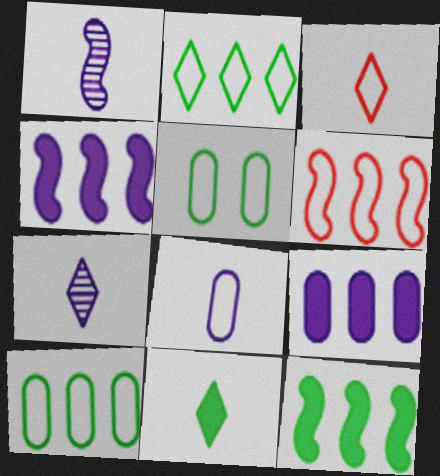[[3, 7, 11]]